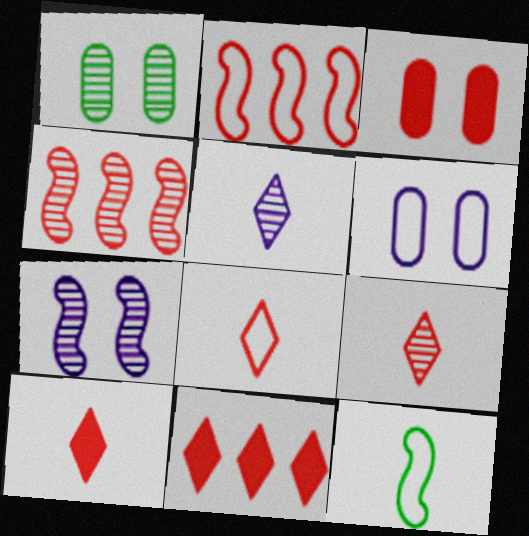[[1, 3, 6], 
[1, 4, 5], 
[2, 3, 9], 
[3, 4, 8], 
[8, 9, 10]]